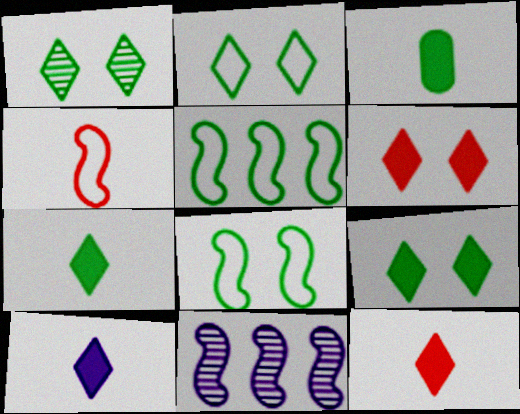[[1, 2, 9], 
[1, 3, 5], 
[7, 10, 12]]